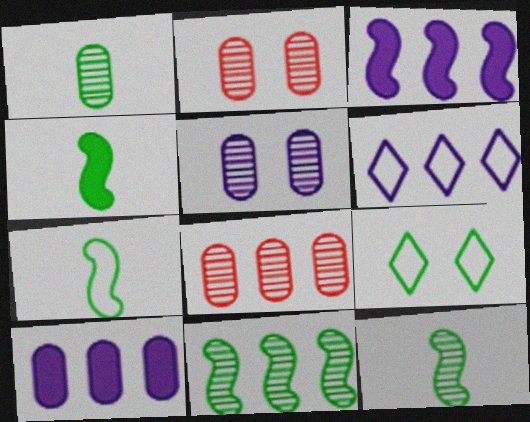[[1, 5, 8], 
[2, 4, 6], 
[4, 7, 12]]